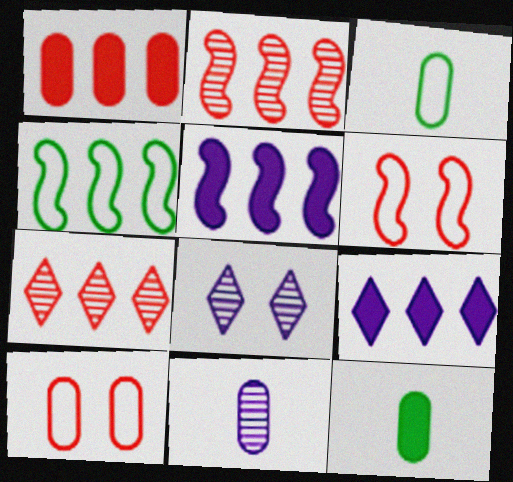[[2, 4, 5]]